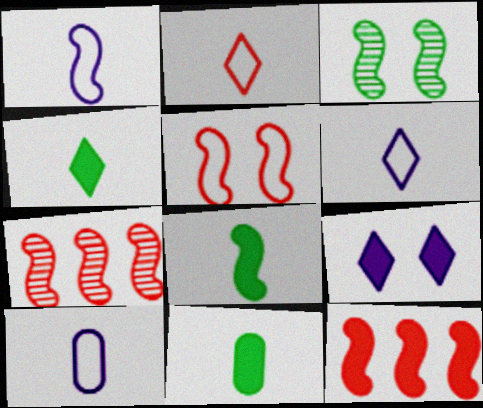[[1, 3, 12], 
[1, 6, 10], 
[4, 8, 11], 
[9, 11, 12]]